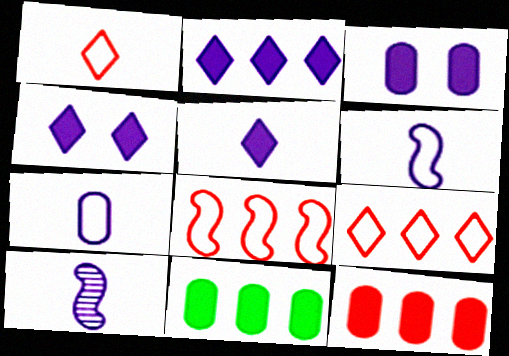[[2, 4, 5], 
[5, 7, 10]]